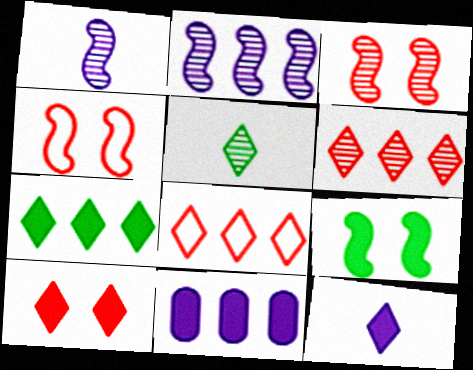[[4, 5, 11], 
[7, 10, 12]]